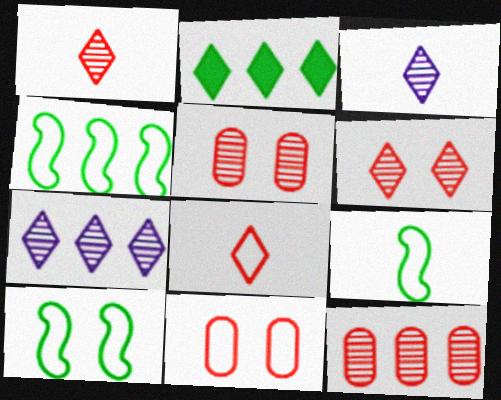[[4, 9, 10]]